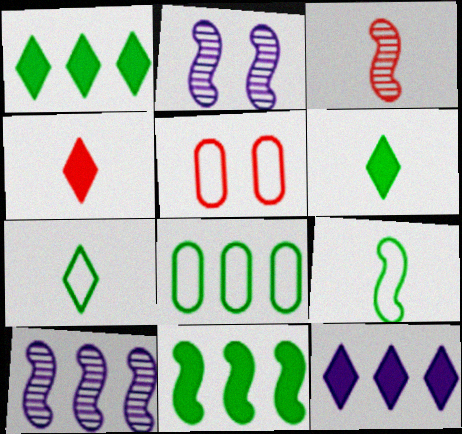[[2, 4, 8], 
[5, 6, 10]]